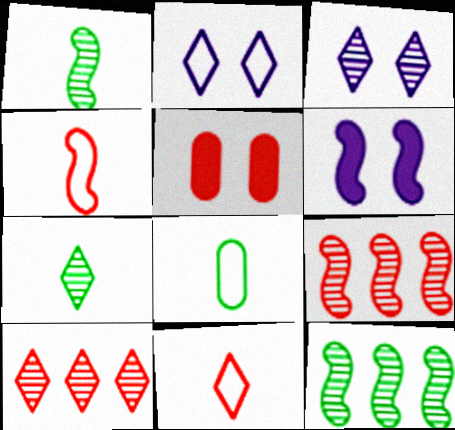[[3, 7, 10], 
[4, 5, 10], 
[4, 6, 12], 
[5, 9, 11], 
[6, 8, 10]]